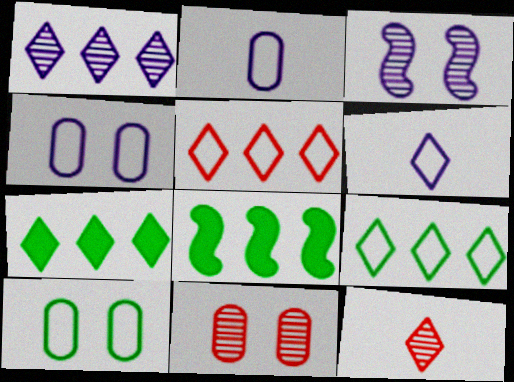[[1, 5, 7], 
[4, 8, 12], 
[6, 8, 11]]